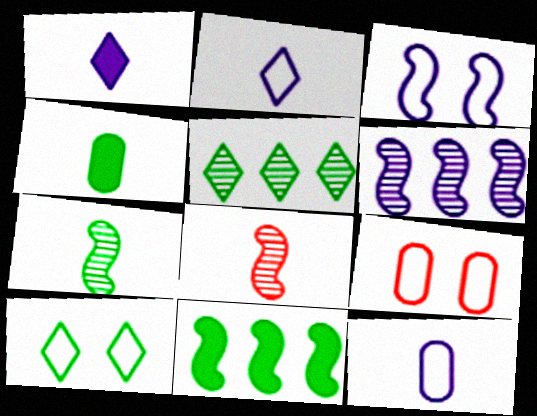[[2, 4, 8], 
[3, 8, 11], 
[3, 9, 10]]